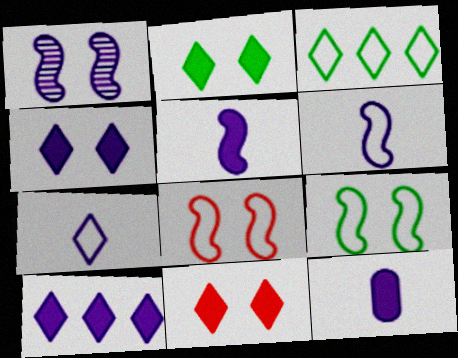[[2, 4, 11]]